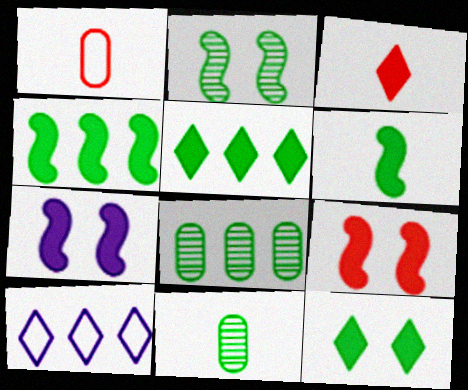[[9, 10, 11]]